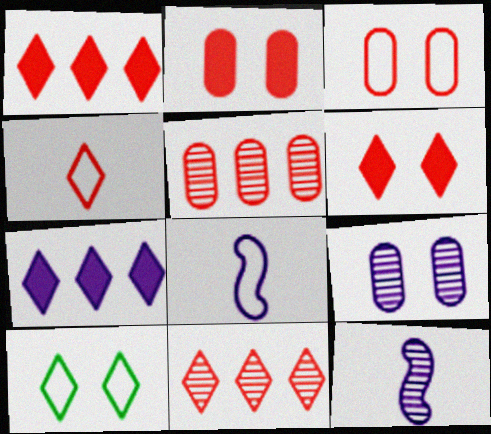[[4, 6, 11], 
[7, 8, 9]]